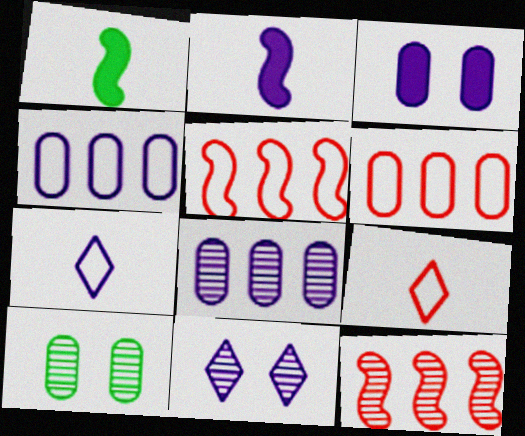[[1, 6, 11], 
[2, 4, 11]]